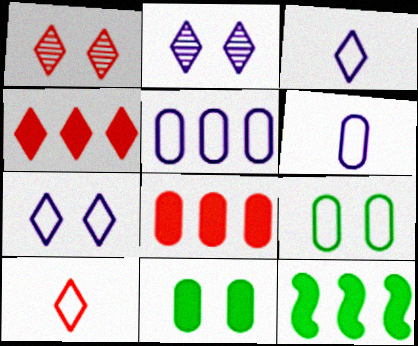[[1, 4, 10], 
[1, 6, 12]]